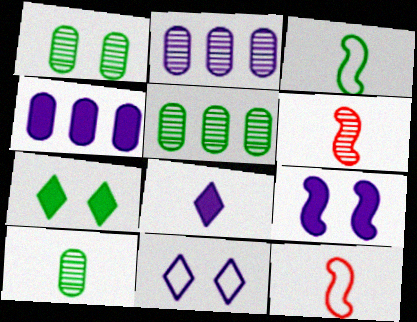[[1, 5, 10], 
[2, 7, 12], 
[3, 5, 7], 
[4, 8, 9], 
[8, 10, 12]]